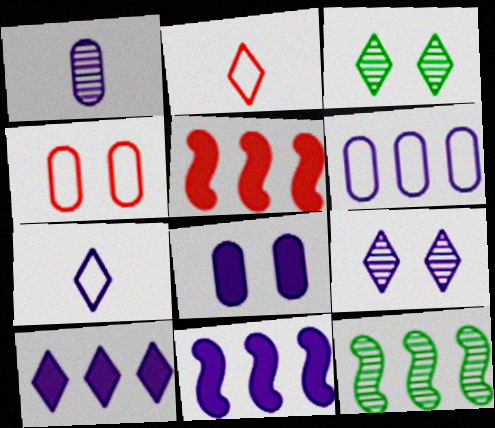[[1, 6, 8], 
[2, 3, 10], 
[2, 8, 12], 
[7, 9, 10]]